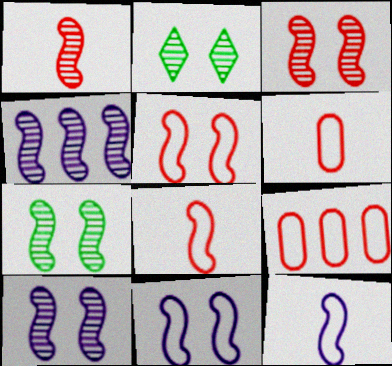[[1, 4, 7], 
[3, 7, 10]]